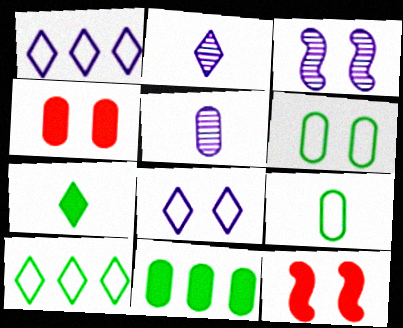[[5, 10, 12]]